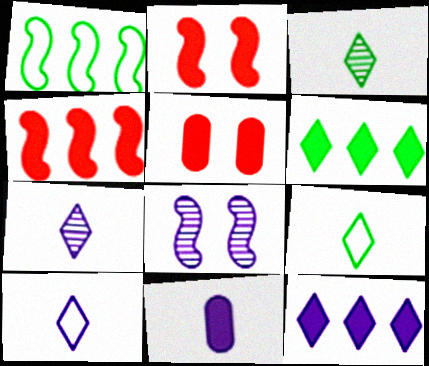[[1, 5, 7], 
[2, 6, 11]]